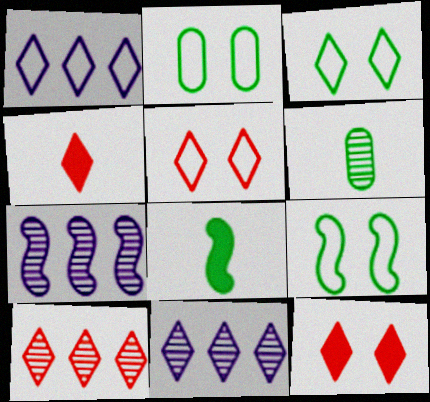[[2, 3, 9], 
[2, 4, 7], 
[3, 4, 11], 
[4, 5, 10]]